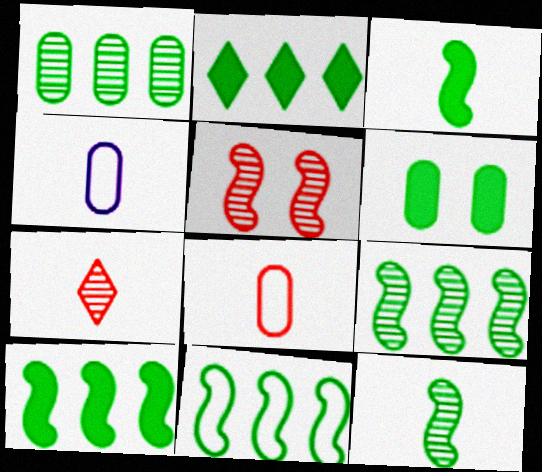[[1, 2, 11], 
[2, 3, 6], 
[2, 4, 5], 
[3, 4, 7], 
[9, 10, 11]]